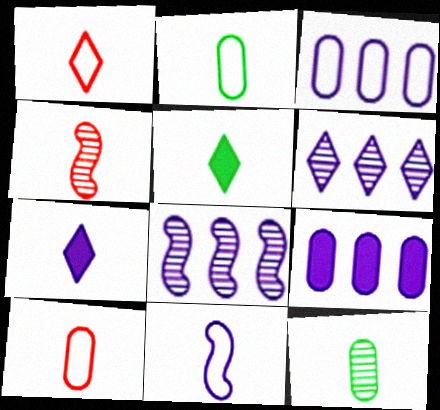[[1, 2, 11], 
[2, 4, 7]]